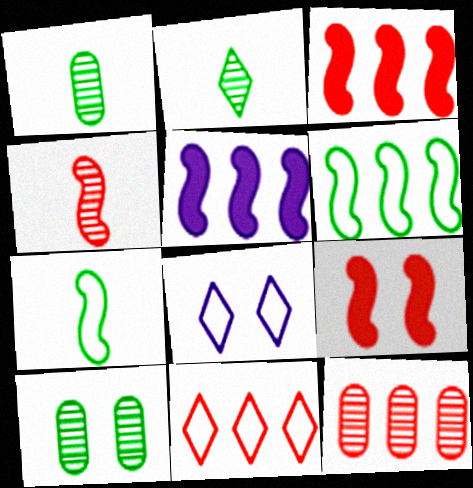[[1, 3, 8], 
[3, 11, 12], 
[8, 9, 10]]